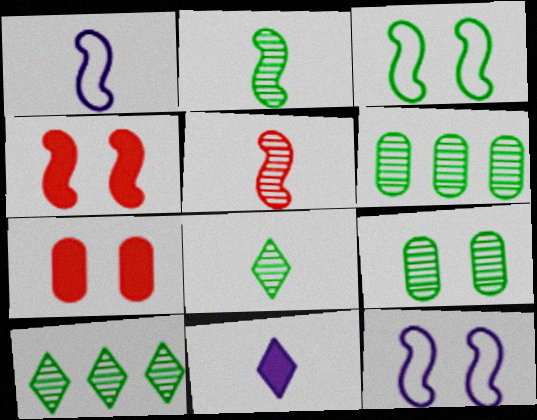[[1, 7, 10], 
[2, 9, 10]]